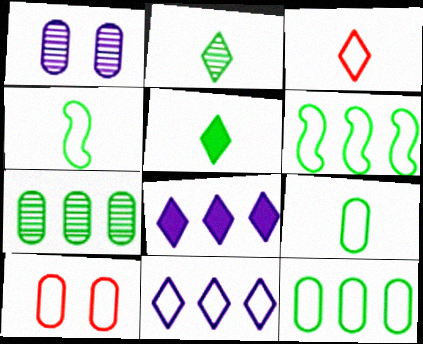[[4, 10, 11]]